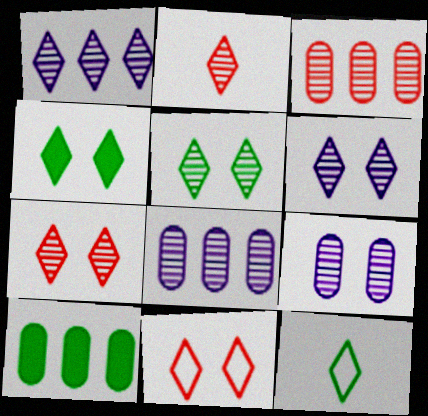[[1, 2, 5], 
[4, 6, 11], 
[5, 6, 7]]